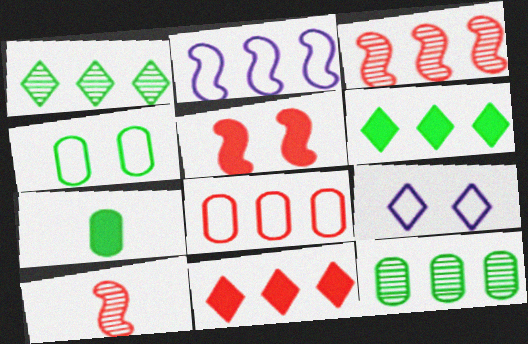[[2, 11, 12], 
[3, 7, 9], 
[3, 8, 11], 
[4, 7, 12]]